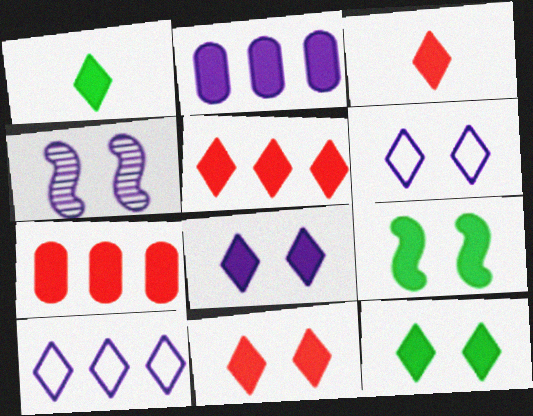[[1, 5, 8], 
[2, 3, 9], 
[3, 5, 11], 
[8, 11, 12]]